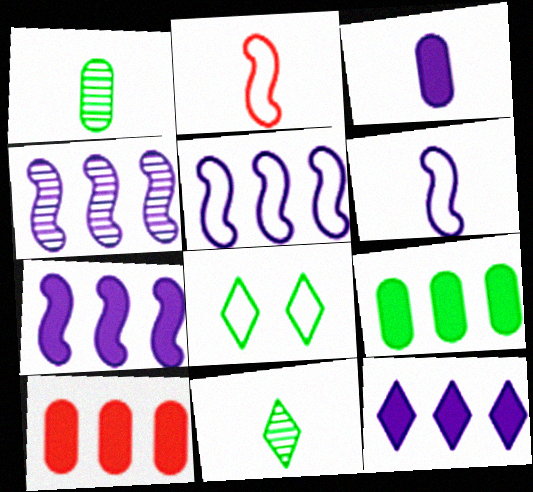[[2, 3, 11], 
[4, 5, 7]]